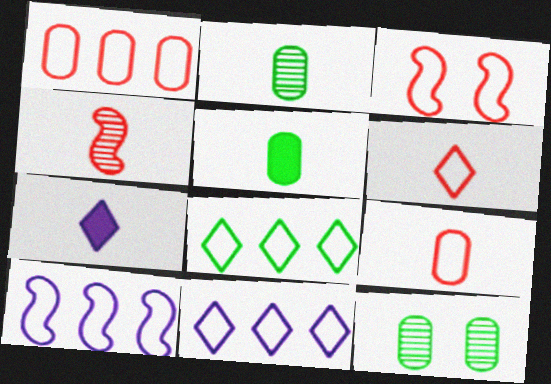[[1, 3, 6], 
[1, 8, 10]]